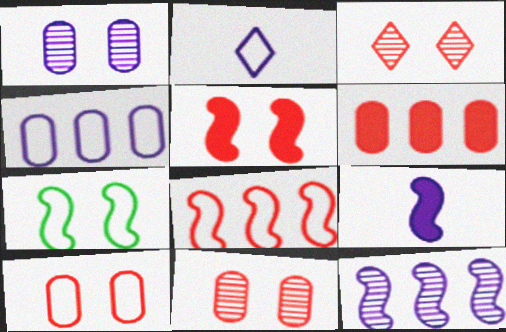[[3, 5, 10]]